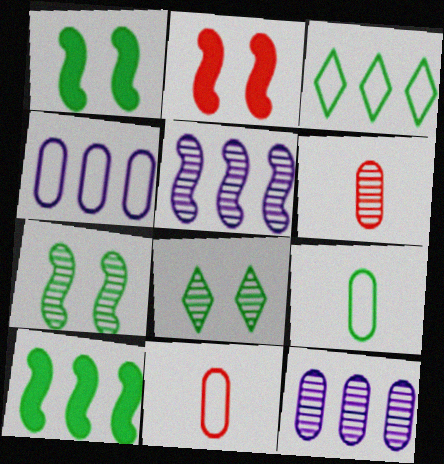[[5, 6, 8], 
[8, 9, 10]]